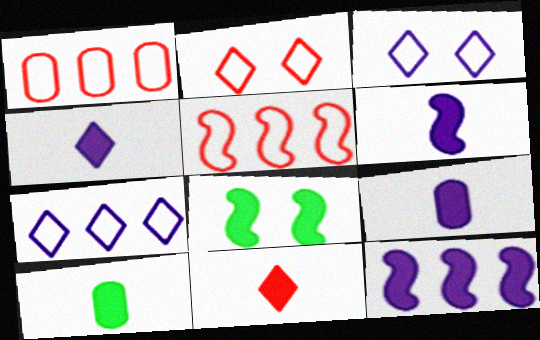[[4, 6, 9], 
[6, 10, 11]]